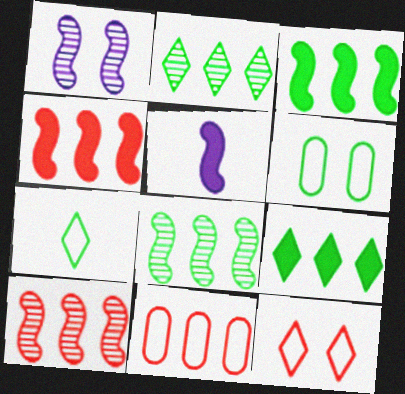[]